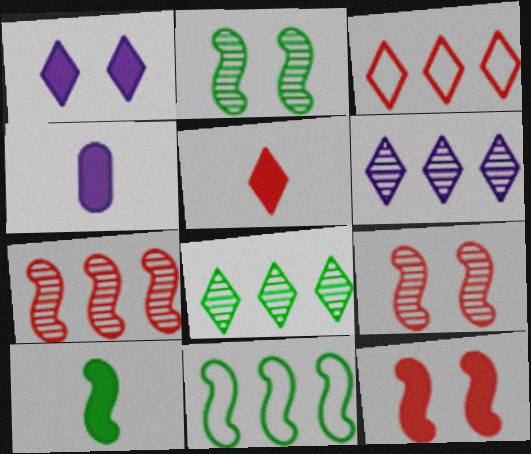[[2, 3, 4], 
[2, 10, 11], 
[4, 5, 10]]